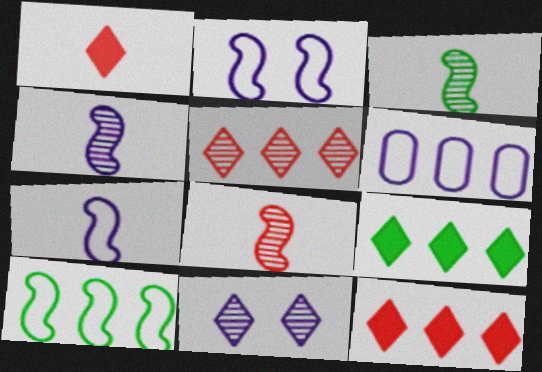[[3, 4, 8]]